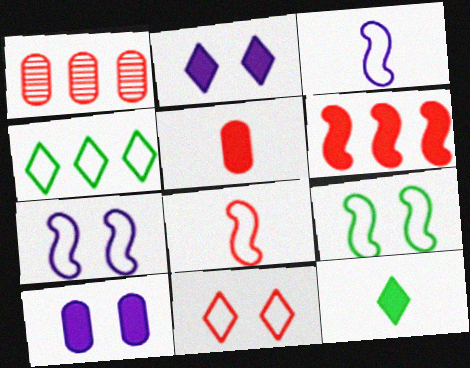[[1, 7, 12], 
[6, 10, 12]]